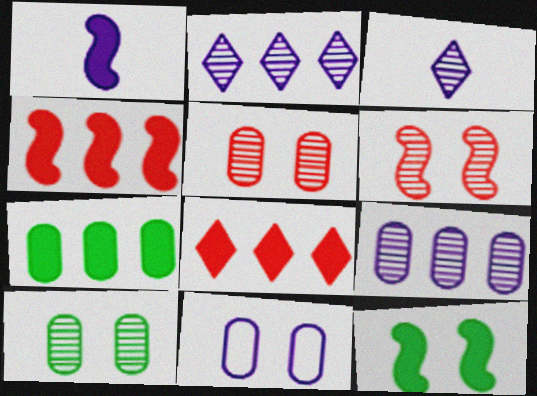[[1, 2, 11], 
[1, 4, 12]]